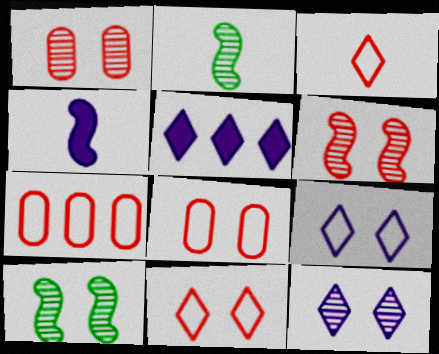[[1, 10, 12], 
[2, 5, 8]]